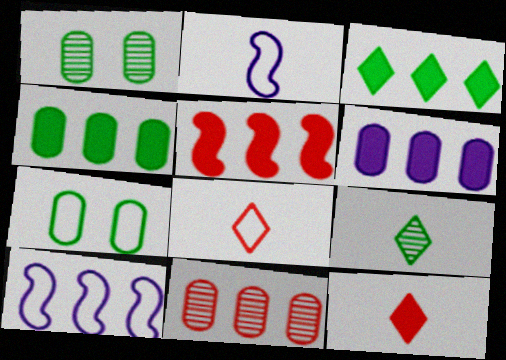[[1, 10, 12], 
[3, 5, 6], 
[3, 10, 11], 
[7, 8, 10]]